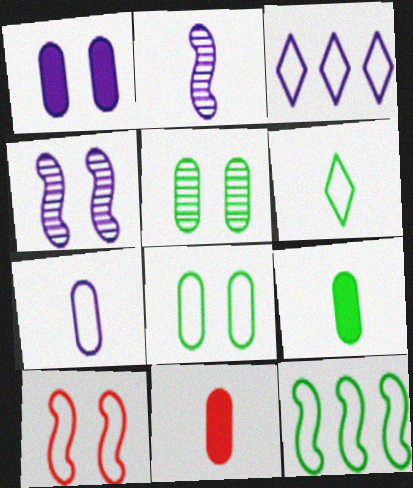[[1, 2, 3], 
[2, 6, 11], 
[6, 8, 12]]